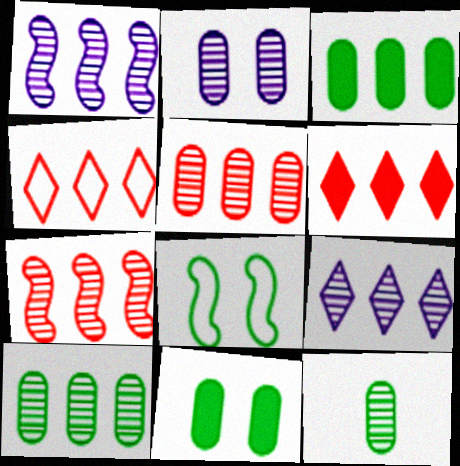[[1, 3, 4], 
[2, 5, 12], 
[7, 9, 10]]